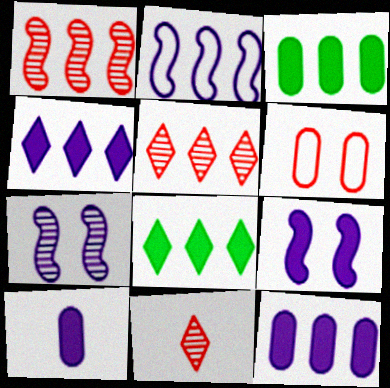[[2, 3, 5], 
[4, 9, 10]]